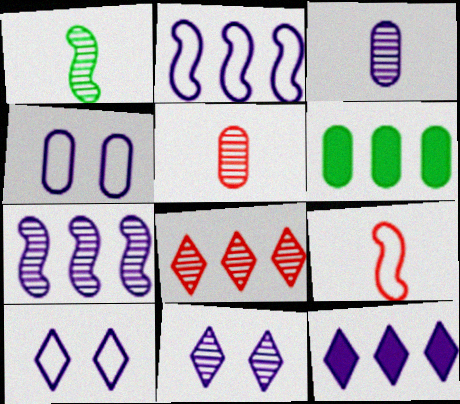[[2, 6, 8], 
[3, 7, 11], 
[4, 5, 6], 
[6, 9, 11]]